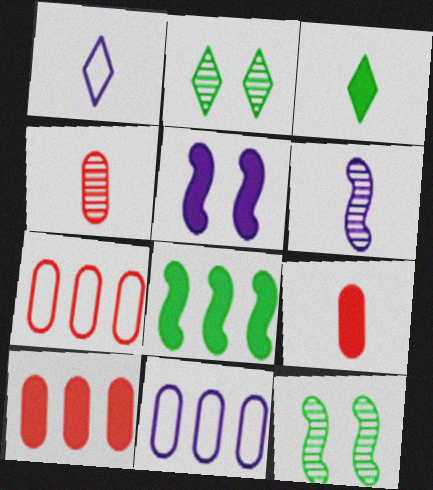[[1, 10, 12], 
[3, 5, 10]]